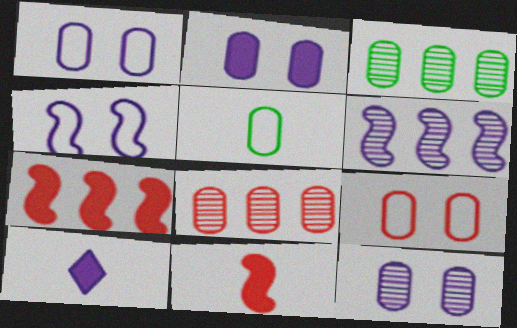[[1, 2, 12], 
[1, 6, 10], 
[2, 5, 8]]